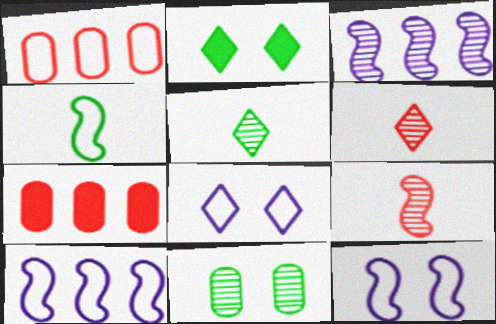[[1, 4, 8], 
[3, 6, 11], 
[5, 7, 12]]